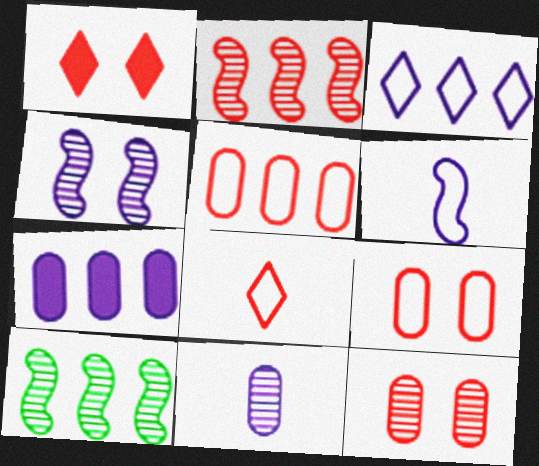[]